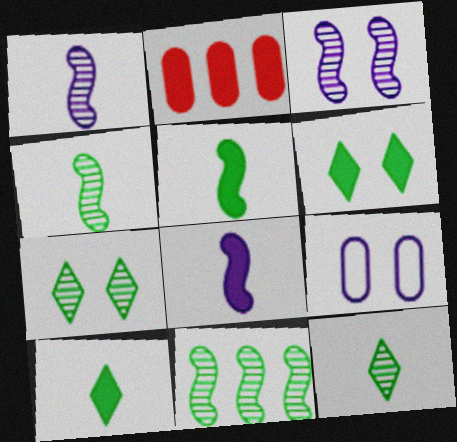[[2, 6, 8]]